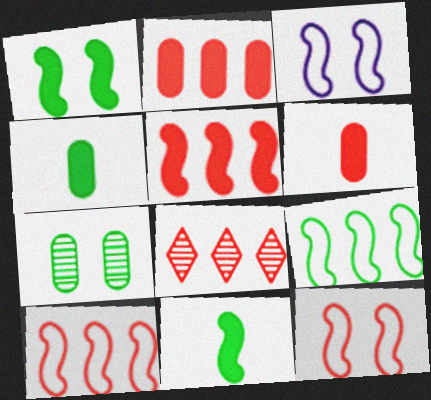[[2, 8, 10], 
[3, 4, 8], 
[6, 8, 12]]